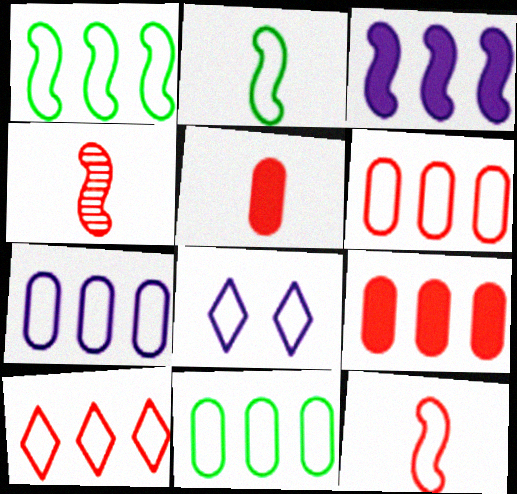[[1, 7, 10], 
[2, 6, 8], 
[6, 7, 11], 
[8, 11, 12]]